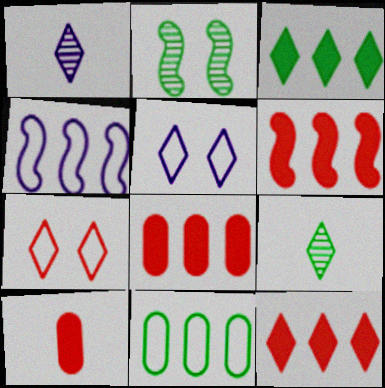[[1, 3, 7], 
[5, 9, 12], 
[6, 8, 12]]